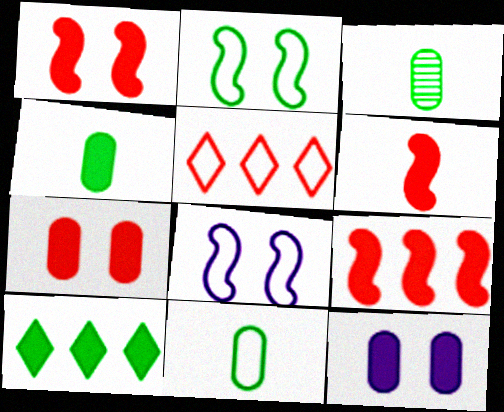[[1, 6, 9], 
[2, 3, 10], 
[3, 4, 11], 
[5, 8, 11], 
[6, 10, 12]]